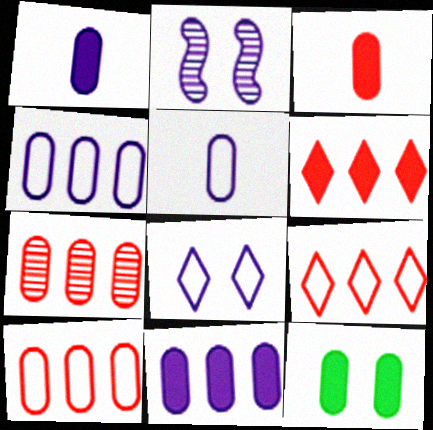[[3, 11, 12], 
[5, 7, 12]]